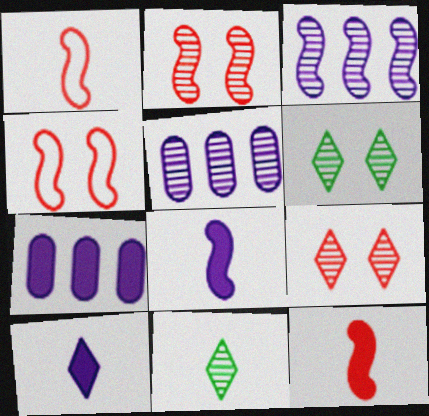[[1, 6, 7], 
[2, 5, 11], 
[4, 7, 11]]